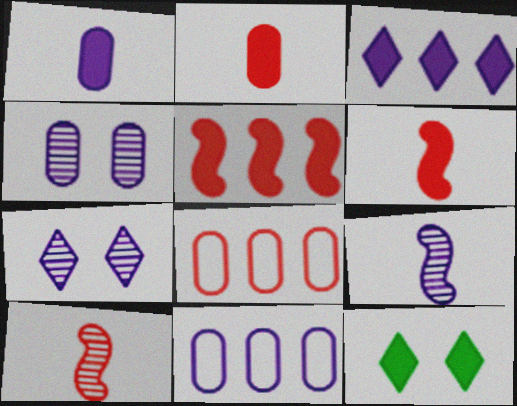[[1, 4, 11], 
[1, 5, 12], 
[8, 9, 12], 
[10, 11, 12]]